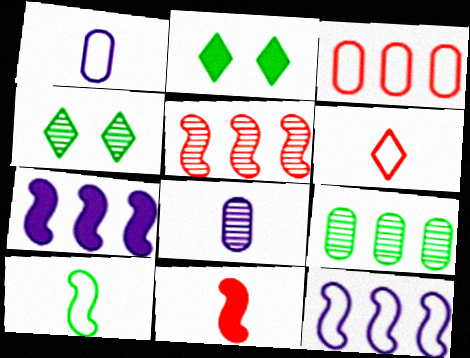[[1, 2, 5], 
[1, 6, 10], 
[2, 9, 10], 
[4, 5, 8]]